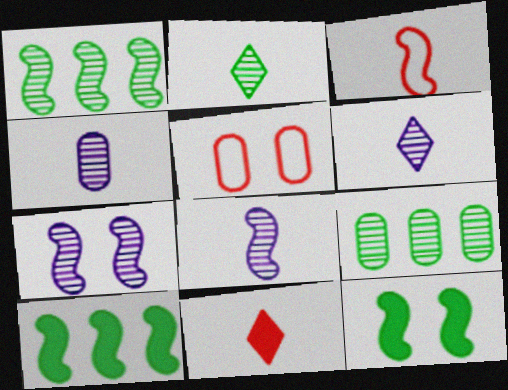[[3, 7, 10], 
[4, 6, 8], 
[5, 6, 10]]